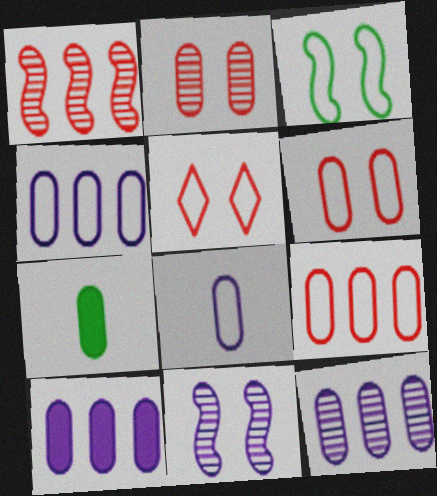[[2, 4, 7], 
[4, 10, 12], 
[6, 7, 12]]